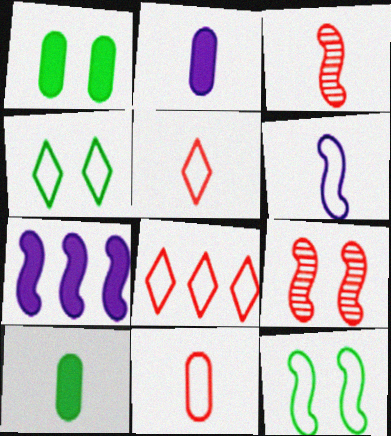[[3, 7, 12]]